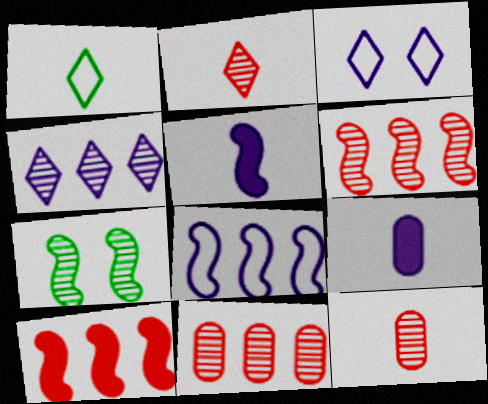[[1, 5, 12], 
[4, 7, 12]]